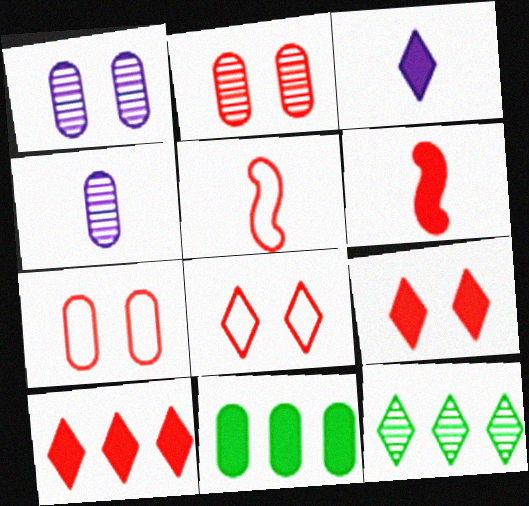[[2, 5, 10], 
[3, 8, 12], 
[4, 7, 11]]